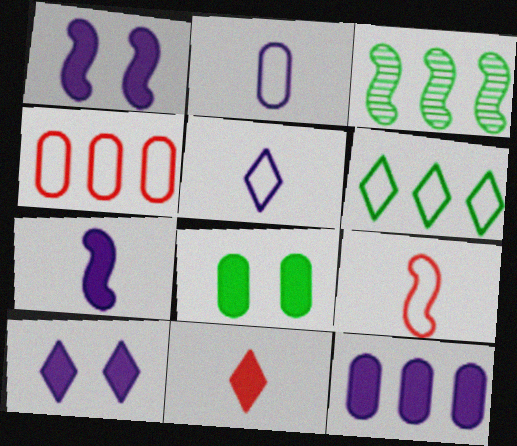[[1, 3, 9], 
[7, 10, 12]]